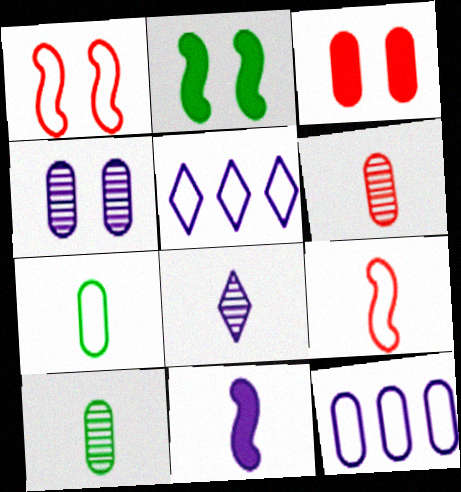[[1, 5, 7], 
[2, 5, 6], 
[3, 10, 12], 
[4, 5, 11]]